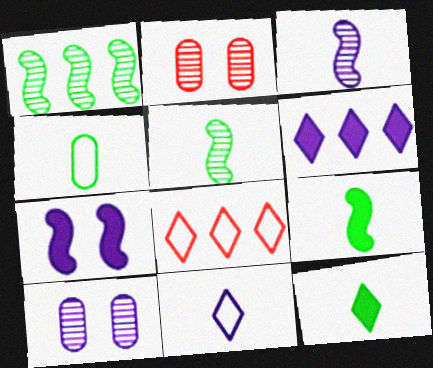[[4, 5, 12], 
[8, 9, 10]]